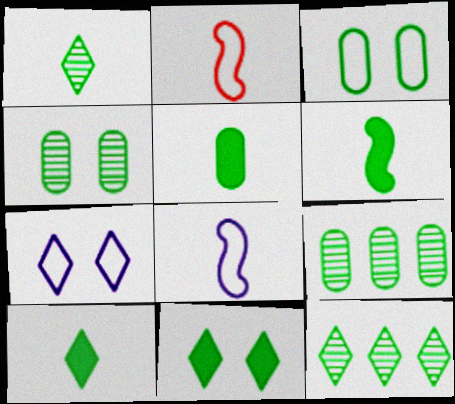[[3, 5, 9], 
[3, 6, 12], 
[5, 6, 10]]